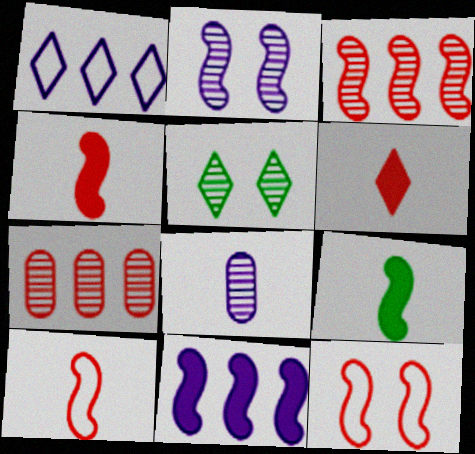[[1, 5, 6], 
[3, 4, 12], 
[3, 5, 8], 
[6, 7, 12]]